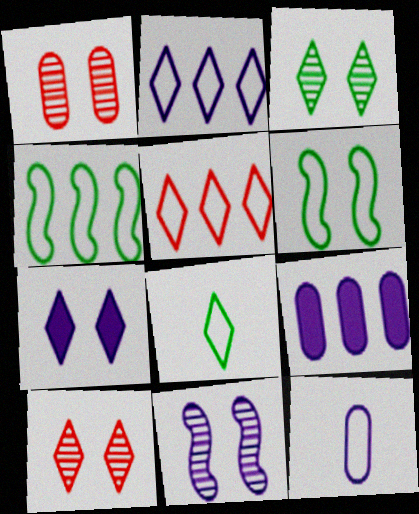[[1, 3, 11], 
[1, 6, 7], 
[5, 6, 12]]